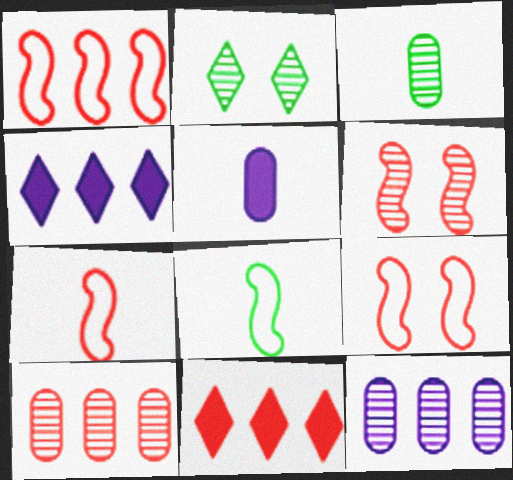[[1, 2, 5], 
[1, 7, 9], 
[1, 10, 11], 
[3, 4, 9]]